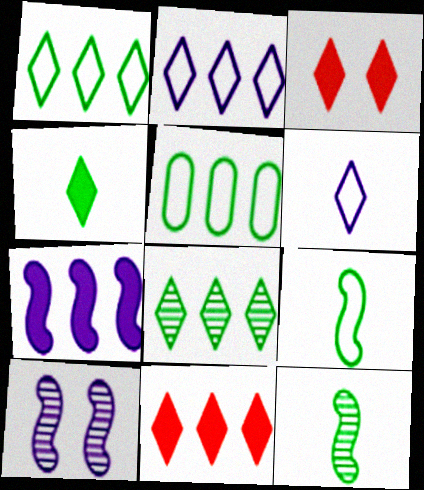[[2, 8, 11], 
[3, 6, 8]]